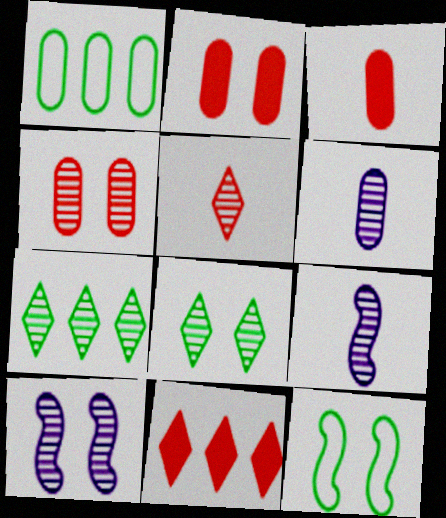[[1, 2, 6], 
[4, 7, 9], 
[4, 8, 10], 
[6, 11, 12]]